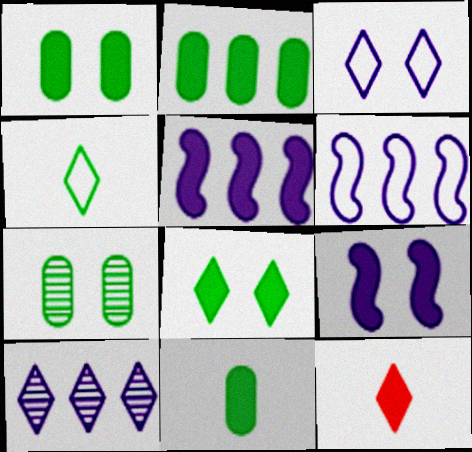[[1, 2, 11], 
[1, 5, 12], 
[2, 9, 12], 
[6, 7, 12]]